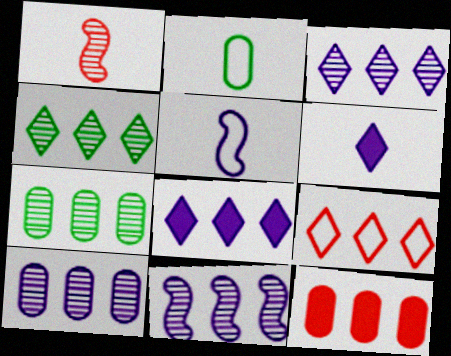[[1, 2, 6], 
[3, 10, 11], 
[4, 8, 9]]